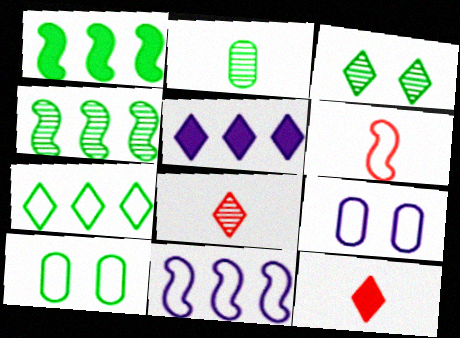[[1, 8, 9], 
[2, 3, 4], 
[4, 9, 12], 
[6, 7, 9]]